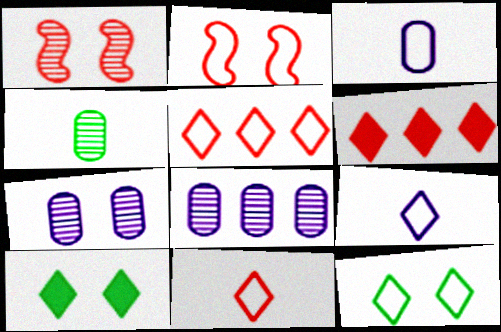[[2, 7, 10], 
[5, 9, 12]]